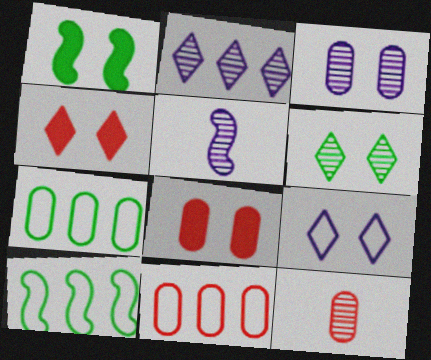[[2, 3, 5], 
[4, 5, 7], 
[4, 6, 9], 
[8, 11, 12]]